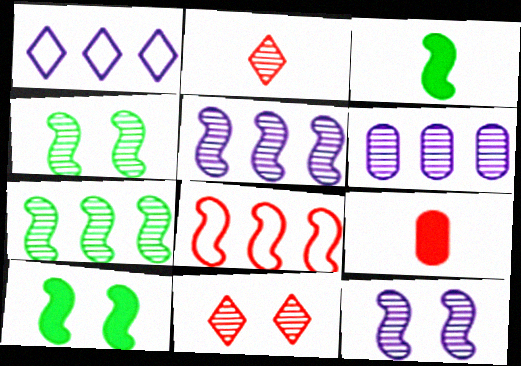[[1, 4, 9], 
[2, 4, 6], 
[3, 8, 12], 
[8, 9, 11]]